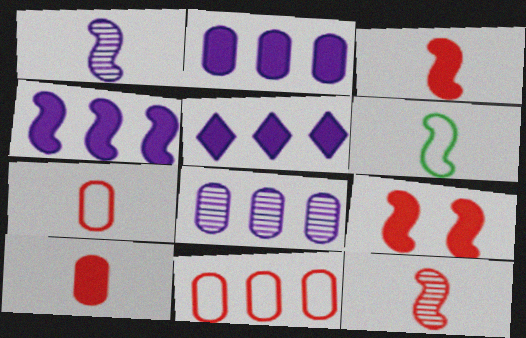[[1, 3, 6], 
[2, 4, 5]]